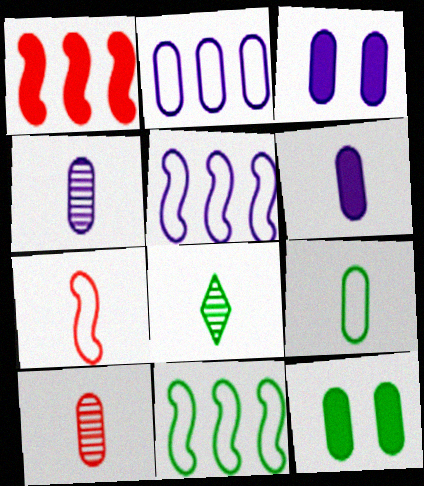[[2, 3, 4], 
[2, 10, 12], 
[6, 7, 8], 
[6, 9, 10], 
[8, 11, 12]]